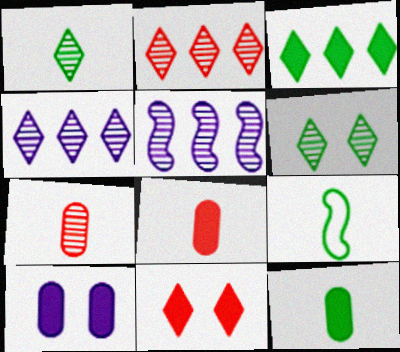[[1, 9, 12], 
[2, 9, 10], 
[5, 6, 7]]